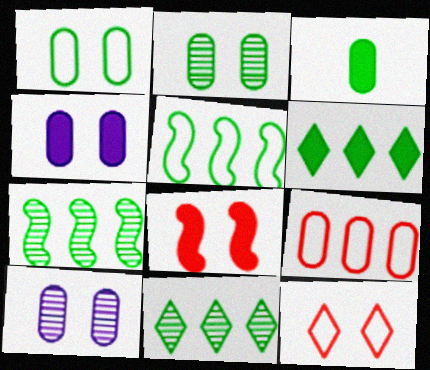[[3, 9, 10]]